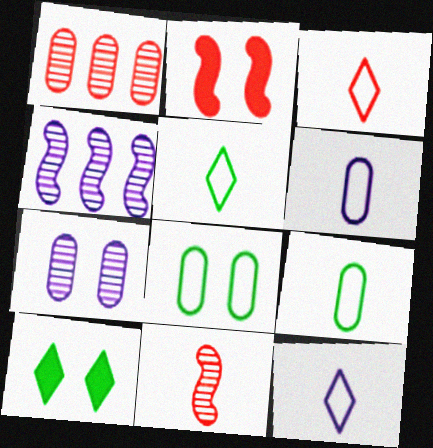[[1, 2, 3], 
[3, 5, 12]]